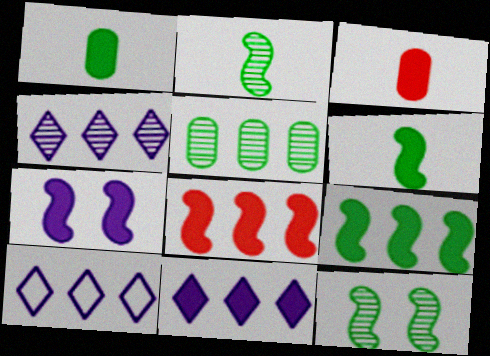[[3, 10, 12], 
[4, 10, 11], 
[5, 8, 10], 
[6, 7, 8]]